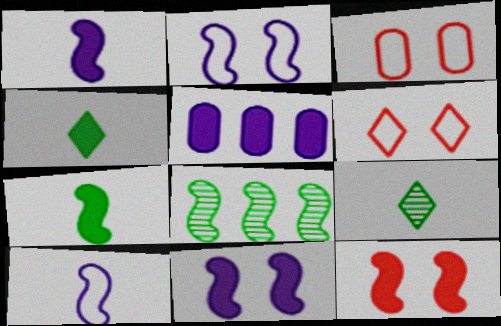[[4, 5, 12], 
[8, 10, 12]]